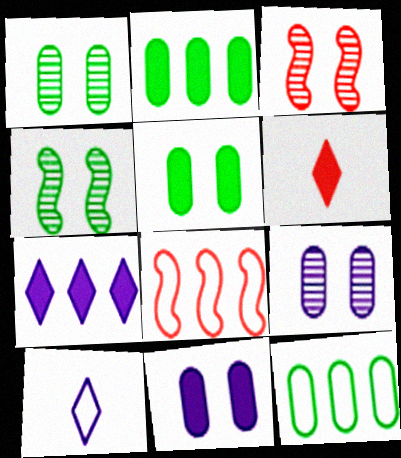[[2, 3, 10]]